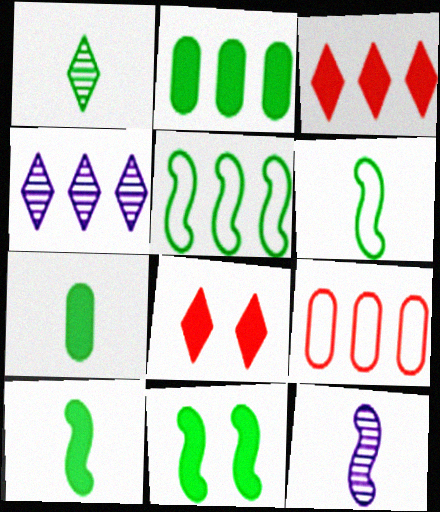[[1, 6, 7]]